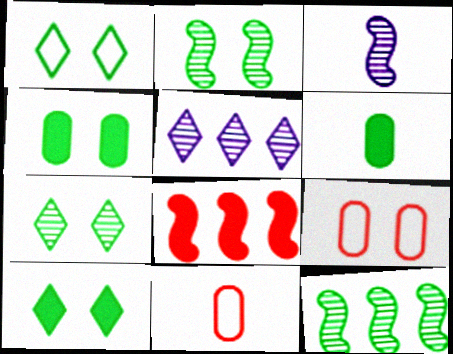[[1, 2, 4], 
[1, 6, 12], 
[1, 7, 10]]